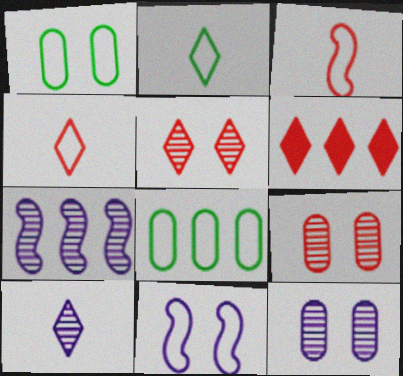[[3, 6, 9], 
[4, 5, 6], 
[4, 8, 11], 
[6, 7, 8], 
[7, 10, 12]]